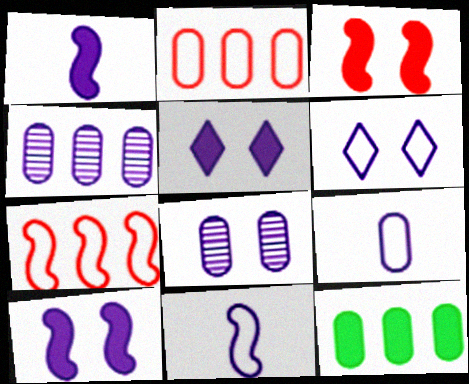[[1, 4, 6], 
[2, 4, 12], 
[4, 5, 11], 
[6, 8, 10]]